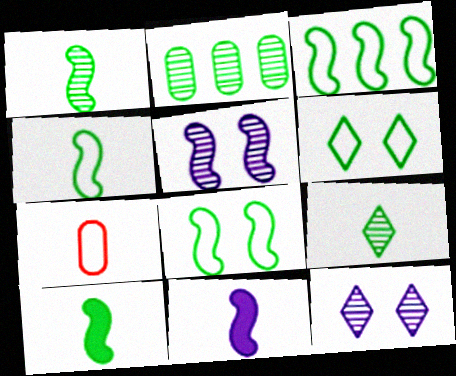[[1, 4, 10], 
[2, 6, 10], 
[3, 4, 8], 
[7, 9, 11]]